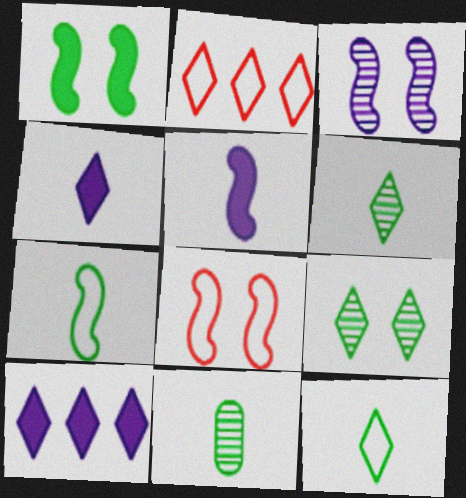[[1, 3, 8], 
[2, 4, 9], 
[8, 10, 11]]